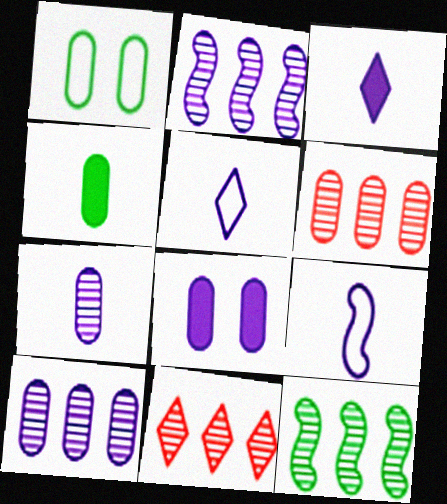[[2, 5, 8], 
[3, 7, 9], 
[10, 11, 12]]